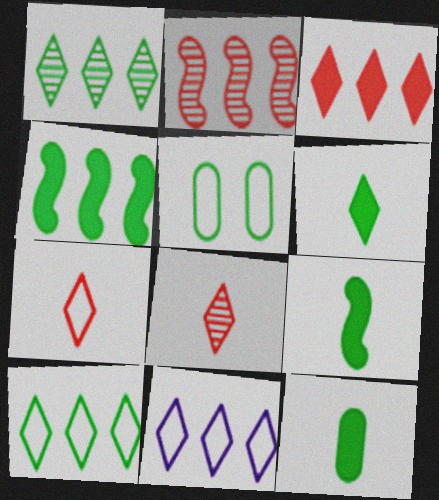[[1, 3, 11], 
[1, 5, 9], 
[6, 9, 12]]